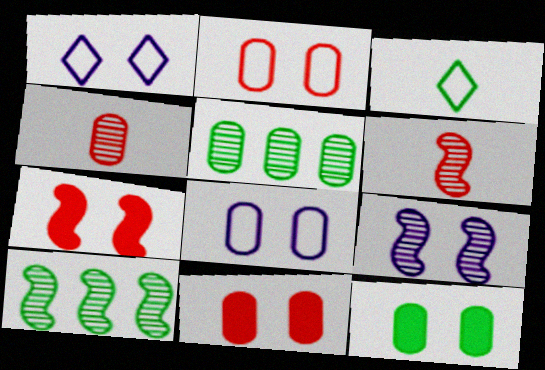[[3, 10, 12], 
[6, 9, 10]]